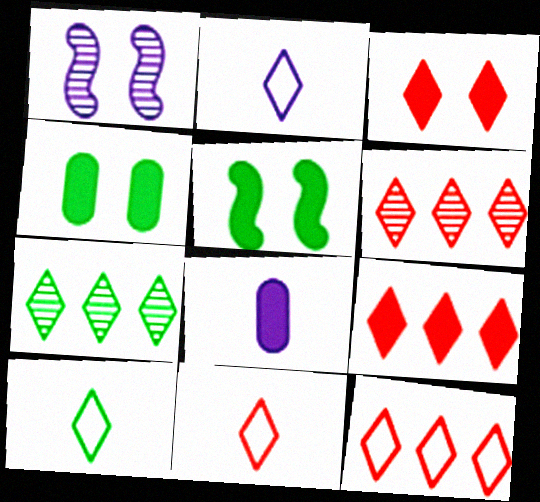[[2, 3, 7], 
[2, 10, 11], 
[3, 6, 11], 
[5, 8, 9], 
[6, 9, 12]]